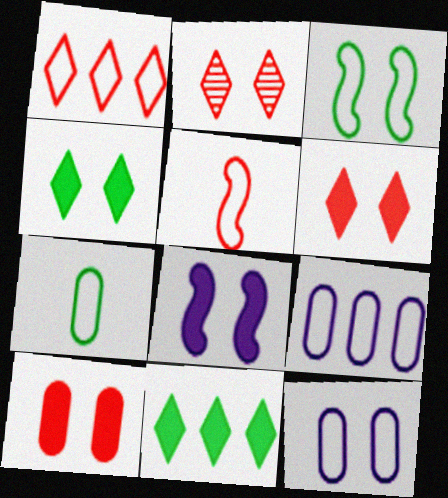[[4, 8, 10]]